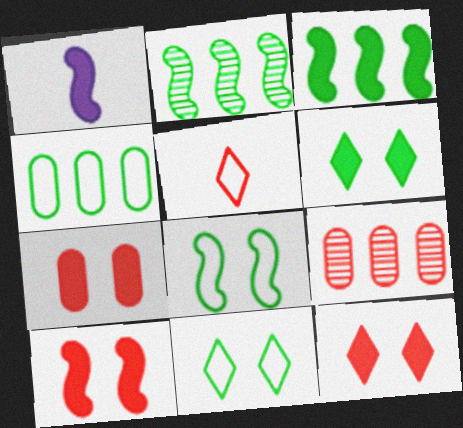[[1, 3, 10], 
[1, 9, 11], 
[5, 9, 10], 
[7, 10, 12]]